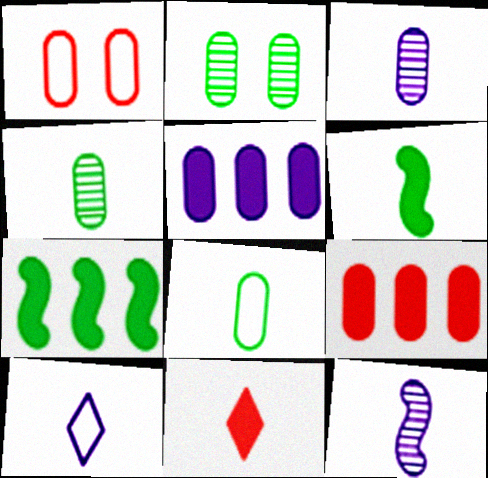[[1, 4, 5], 
[8, 11, 12]]